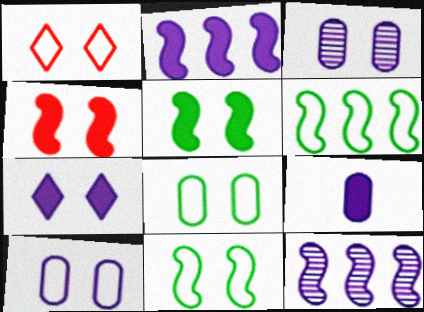[[1, 3, 5], 
[1, 10, 11], 
[2, 7, 9]]